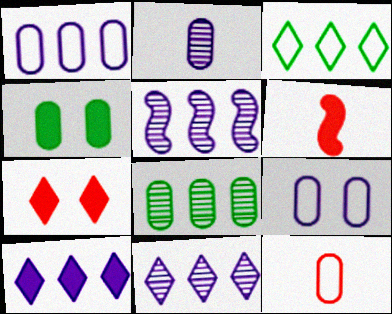[[1, 5, 10], 
[4, 6, 10]]